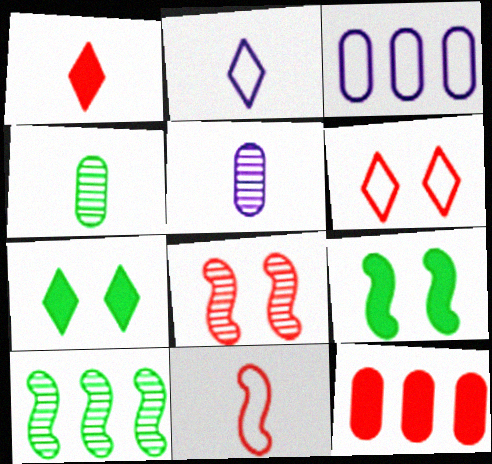[]